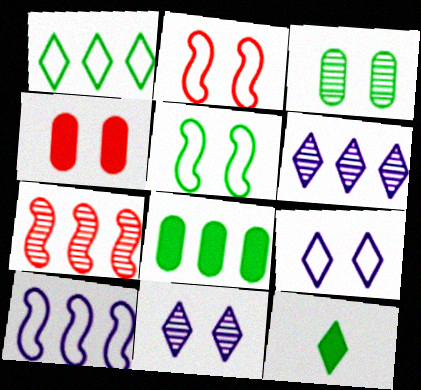[[4, 5, 11]]